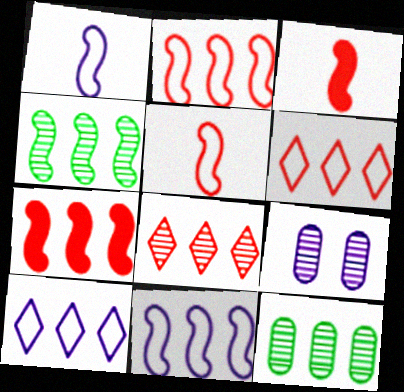[[4, 7, 11], 
[7, 10, 12]]